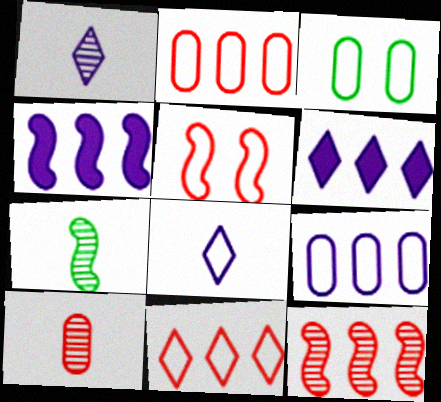[[1, 7, 10], 
[4, 5, 7]]